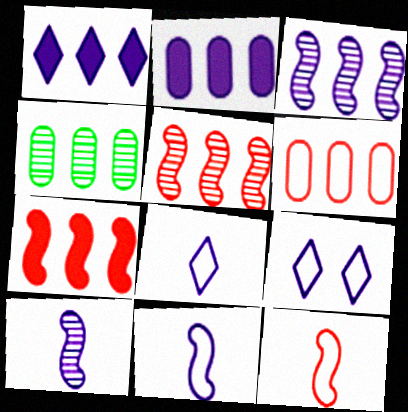[[2, 4, 6], 
[2, 9, 10]]